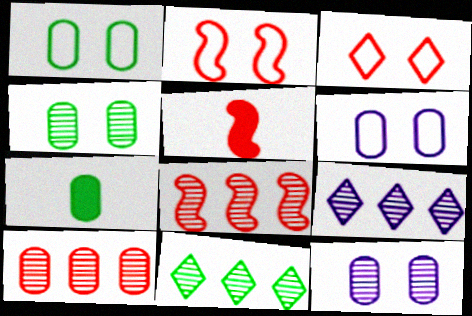[[1, 5, 9], 
[2, 5, 8], 
[2, 7, 9], 
[3, 5, 10], 
[5, 6, 11], 
[6, 7, 10]]